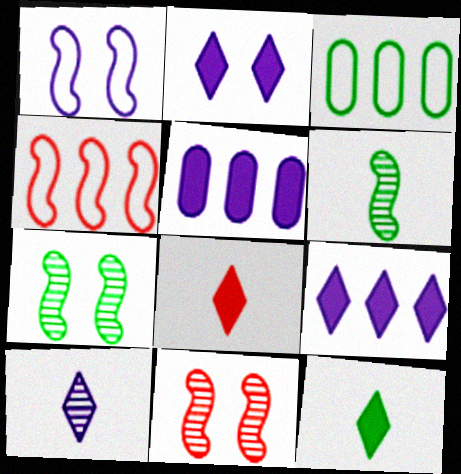[[1, 5, 10], 
[3, 7, 12]]